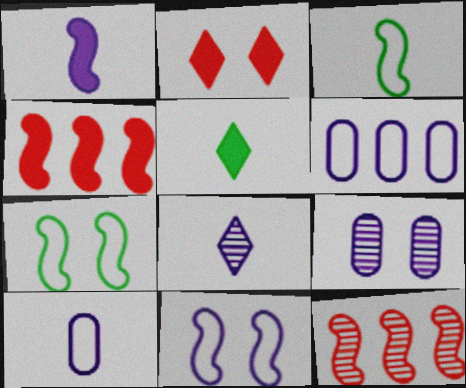[[1, 7, 12], 
[1, 8, 10], 
[2, 7, 9]]